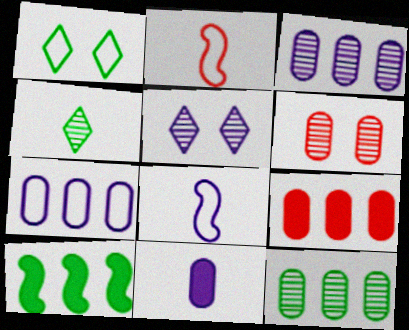[[1, 2, 7], 
[2, 4, 11], 
[7, 9, 12]]